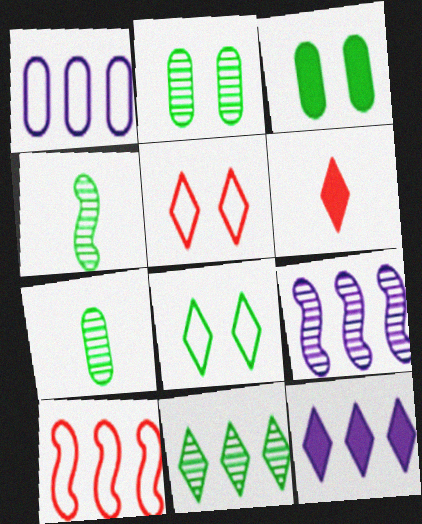[[1, 9, 12], 
[2, 4, 11]]